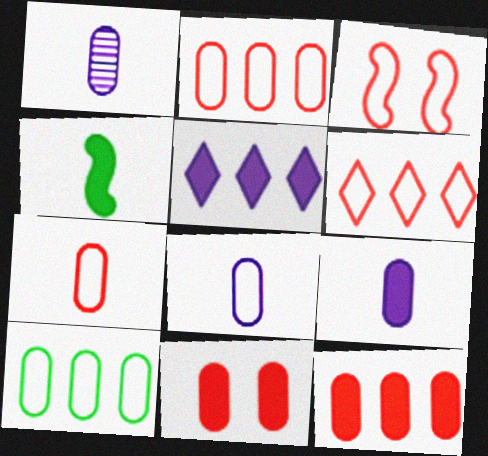[[1, 8, 9], 
[1, 10, 11], 
[3, 6, 7], 
[4, 5, 11]]